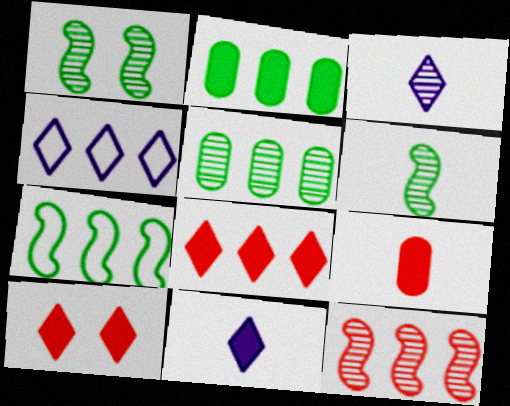[[1, 4, 9], 
[2, 4, 12]]